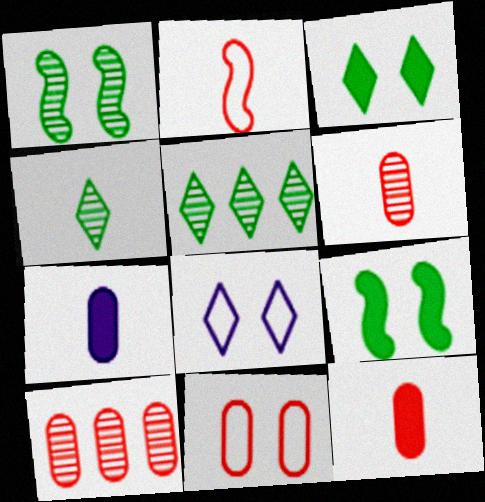[[2, 4, 7], 
[10, 11, 12]]